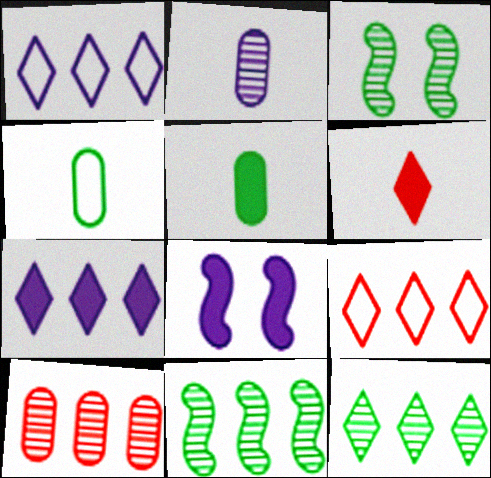[[1, 2, 8], 
[7, 9, 12]]